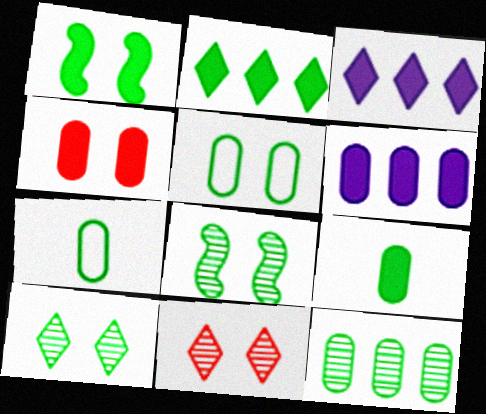[[1, 2, 9], 
[1, 5, 10], 
[2, 7, 8], 
[4, 6, 9], 
[5, 9, 12]]